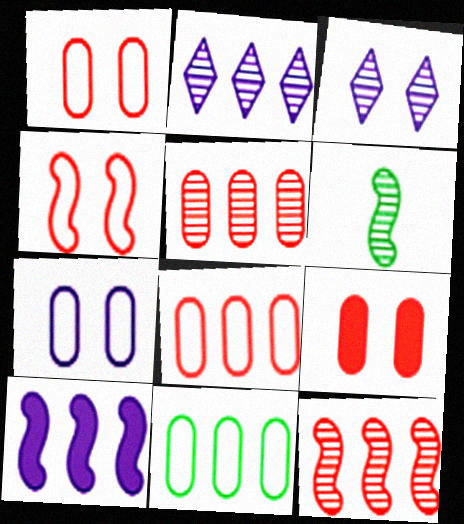[[3, 5, 6], 
[4, 6, 10]]